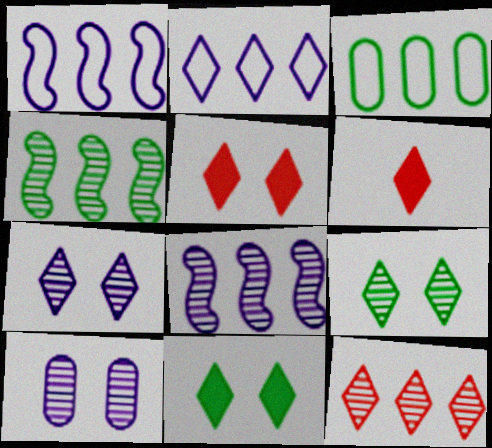[[2, 6, 9]]